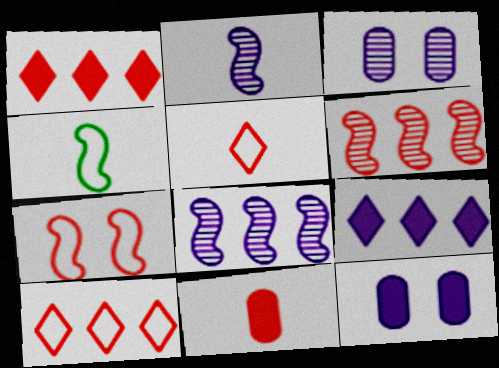[[1, 3, 4]]